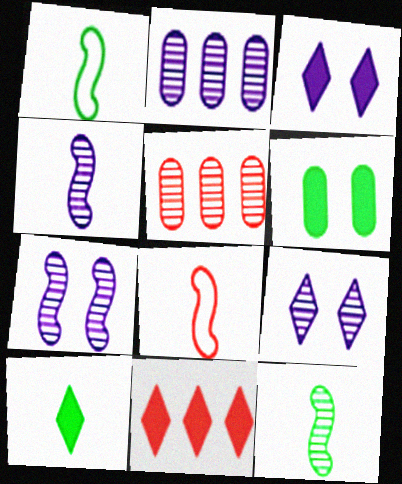[[1, 3, 5], 
[2, 4, 9], 
[3, 10, 11], 
[5, 9, 12]]